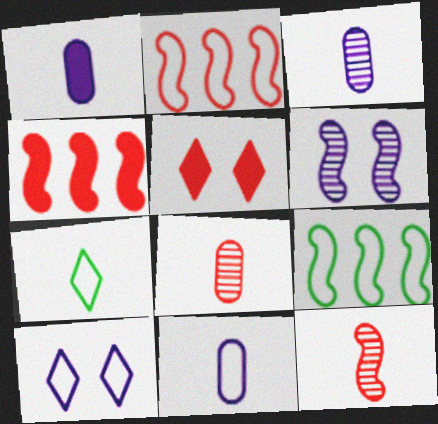[[1, 3, 11], 
[1, 7, 12], 
[2, 5, 8], 
[3, 5, 9]]